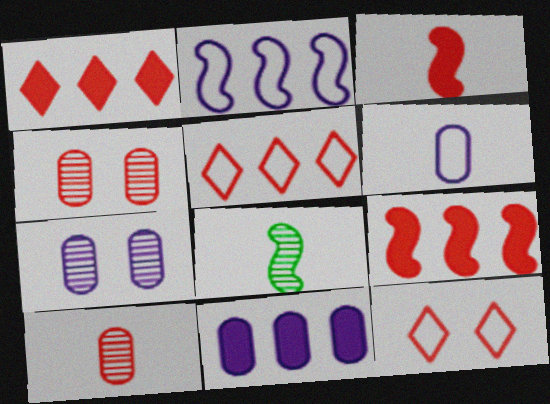[[3, 4, 5], 
[6, 7, 11], 
[8, 11, 12], 
[9, 10, 12]]